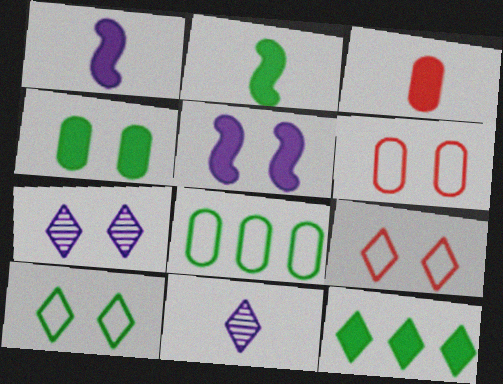[[2, 4, 12], 
[3, 5, 12], 
[9, 11, 12]]